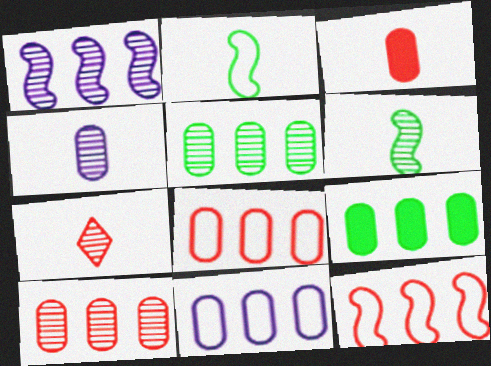[[4, 6, 7], 
[9, 10, 11]]